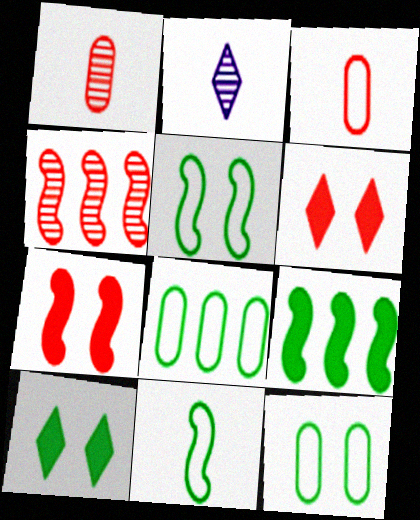[[2, 7, 8], 
[3, 4, 6]]